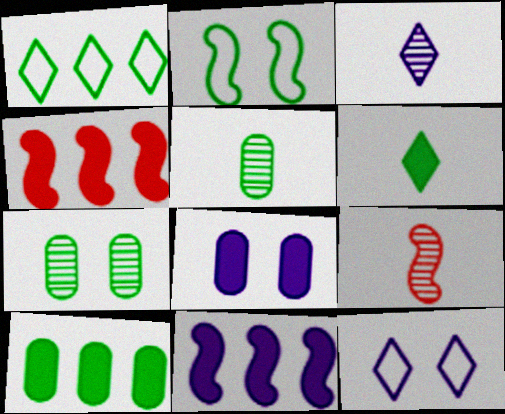[[1, 8, 9], 
[2, 9, 11], 
[3, 5, 9], 
[4, 5, 12], 
[4, 6, 8], 
[9, 10, 12]]